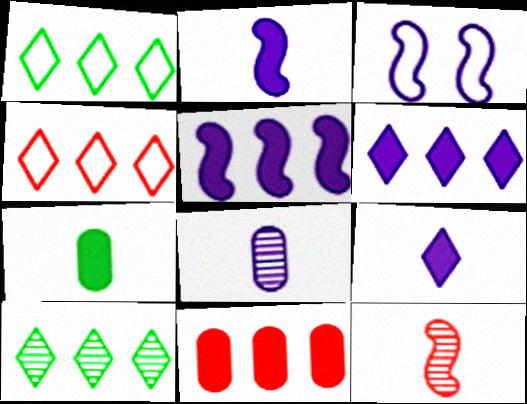[[3, 6, 8], 
[4, 6, 10]]